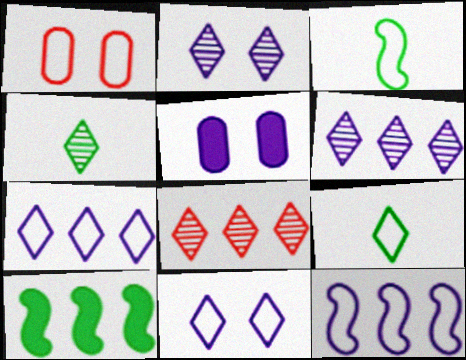[[1, 3, 7], 
[1, 9, 12], 
[2, 4, 8], 
[3, 5, 8]]